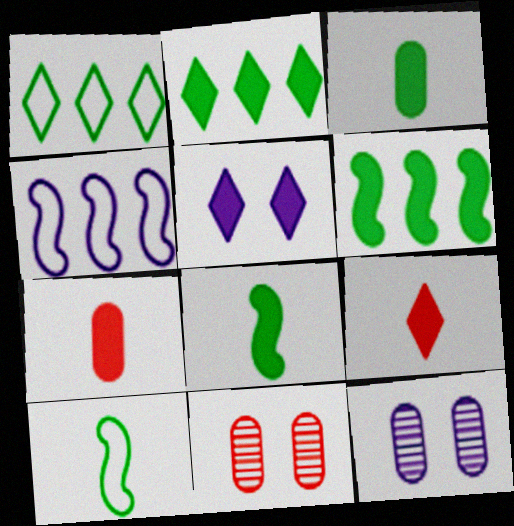[[2, 5, 9], 
[5, 6, 7]]